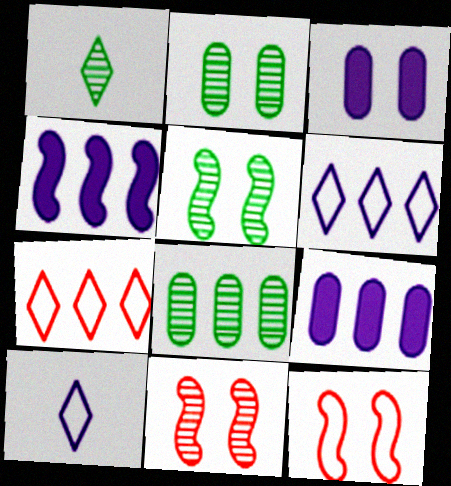[[1, 5, 8], 
[1, 9, 12], 
[4, 7, 8]]